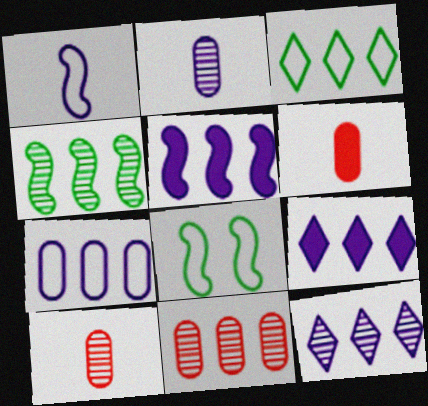[[3, 5, 11], 
[4, 11, 12], 
[5, 7, 12], 
[6, 8, 12], 
[8, 9, 10]]